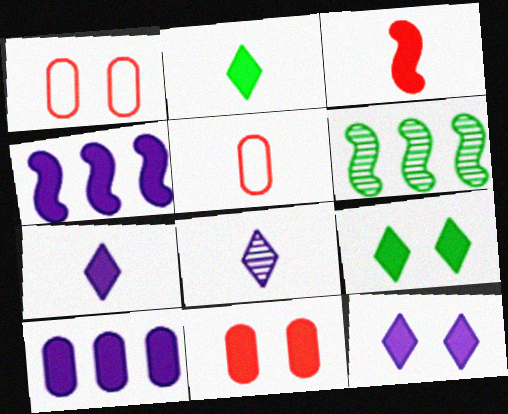[[1, 6, 7], 
[2, 4, 11], 
[3, 9, 10], 
[5, 6, 12]]